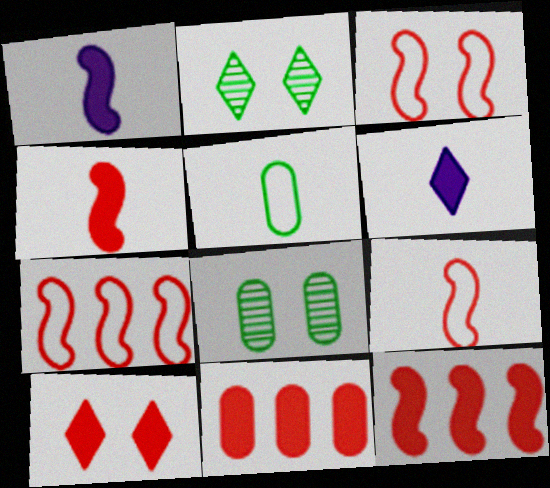[[3, 7, 9], 
[4, 10, 11], 
[6, 7, 8]]